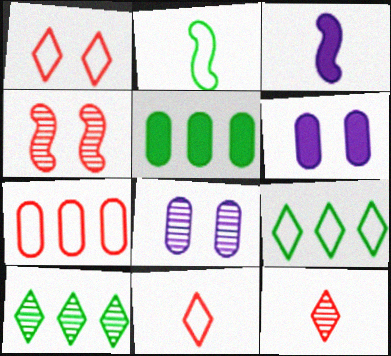[]